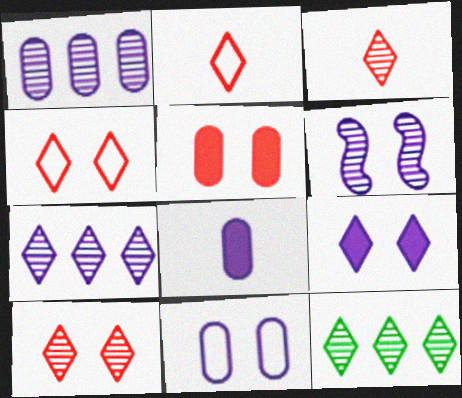[[1, 8, 11], 
[2, 9, 12], 
[6, 9, 11]]